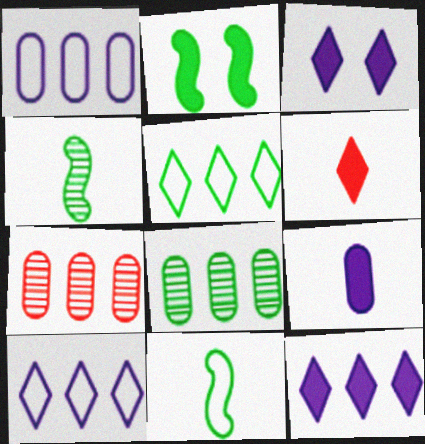[[3, 7, 11]]